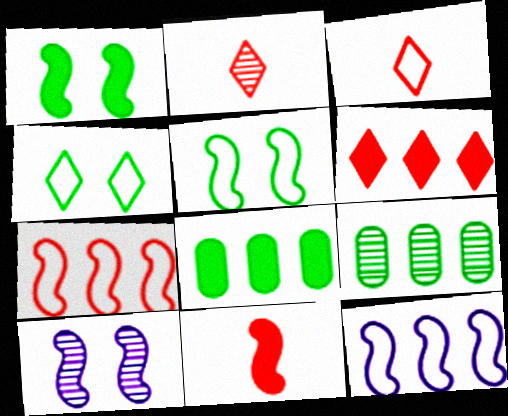[[2, 9, 10], 
[3, 8, 10], 
[6, 9, 12]]